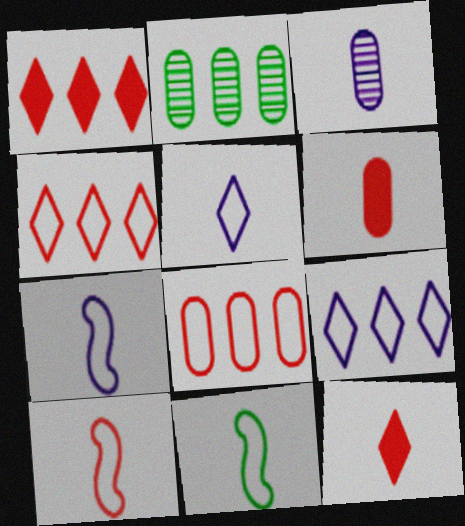[[3, 11, 12], 
[7, 10, 11]]